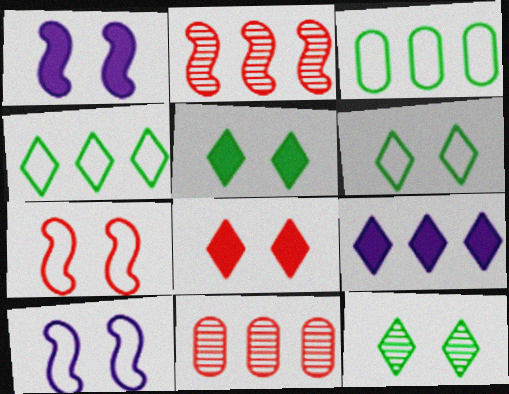[[2, 3, 9], 
[5, 6, 12]]